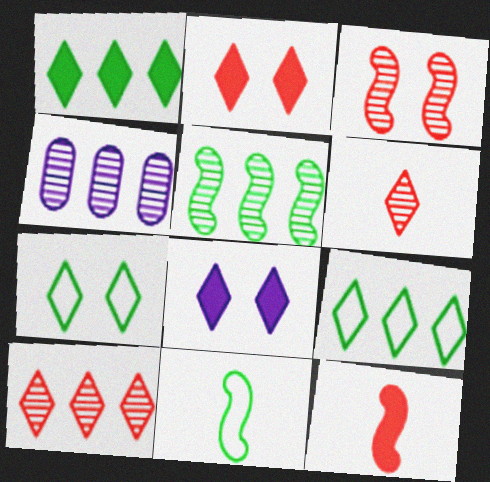[[2, 4, 11], 
[4, 5, 10], 
[4, 7, 12], 
[6, 8, 9]]